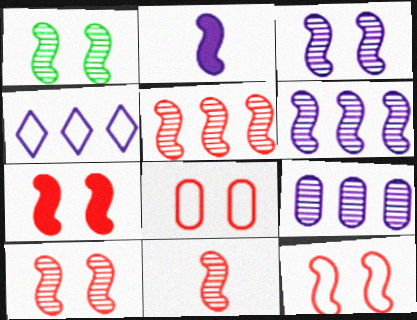[[1, 3, 10], 
[1, 6, 11], 
[5, 10, 11], 
[7, 10, 12]]